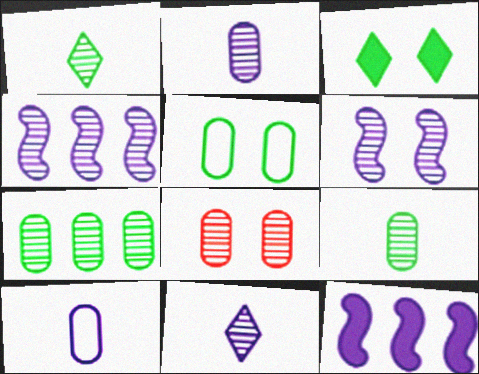[[1, 4, 8], 
[2, 7, 8]]